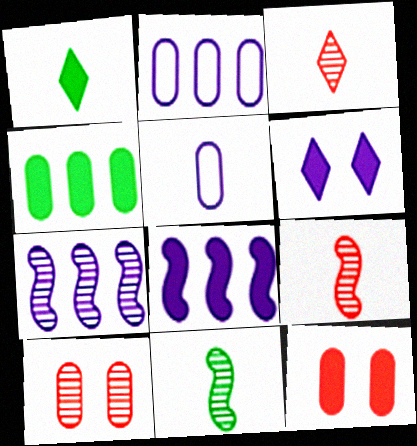[[1, 5, 9], 
[1, 8, 12], 
[4, 5, 10], 
[5, 6, 7]]